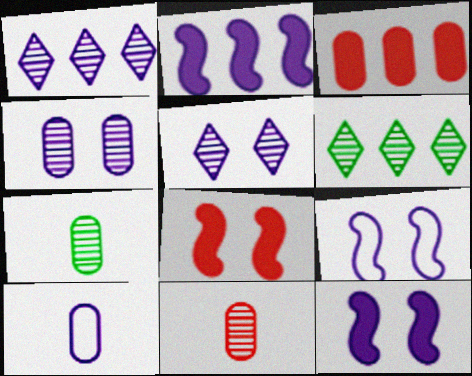[[1, 10, 12], 
[2, 5, 10], 
[6, 8, 10]]